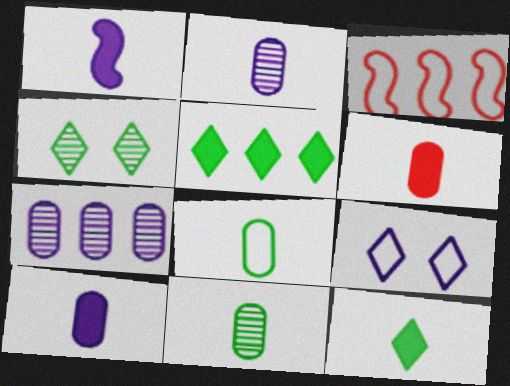[[1, 6, 12], 
[1, 7, 9], 
[2, 6, 8], 
[3, 4, 10], 
[3, 5, 7], 
[3, 8, 9]]